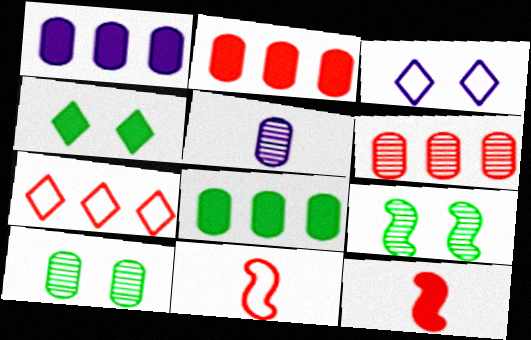[[1, 2, 8], 
[1, 4, 12], 
[5, 6, 10]]